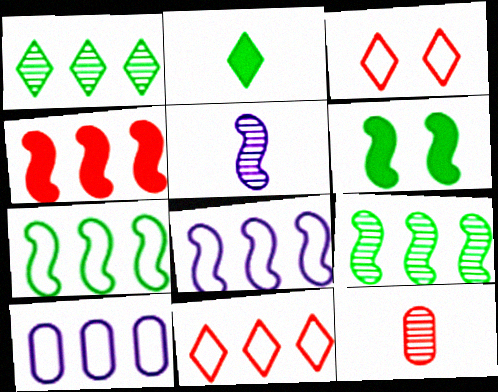[[1, 4, 10], 
[3, 4, 12], 
[4, 8, 9], 
[7, 10, 11]]